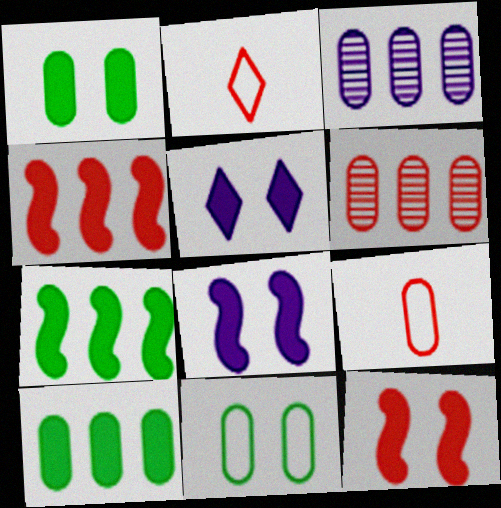[[1, 3, 9], 
[1, 5, 12], 
[2, 6, 12]]